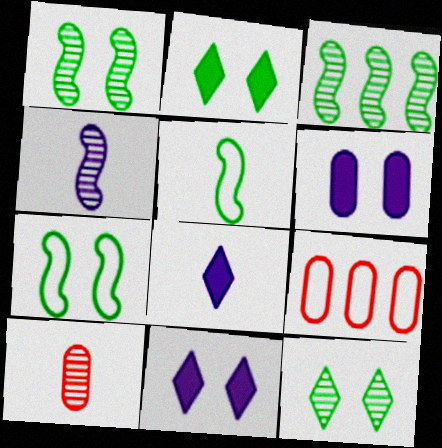[[1, 8, 9], 
[2, 4, 9], 
[5, 8, 10]]